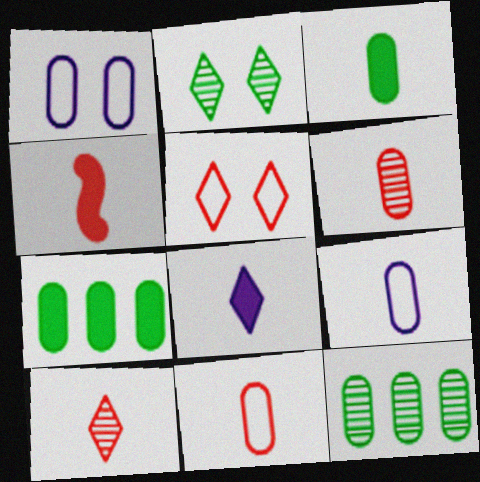[[1, 6, 7], 
[3, 4, 8], 
[3, 6, 9], 
[4, 10, 11]]